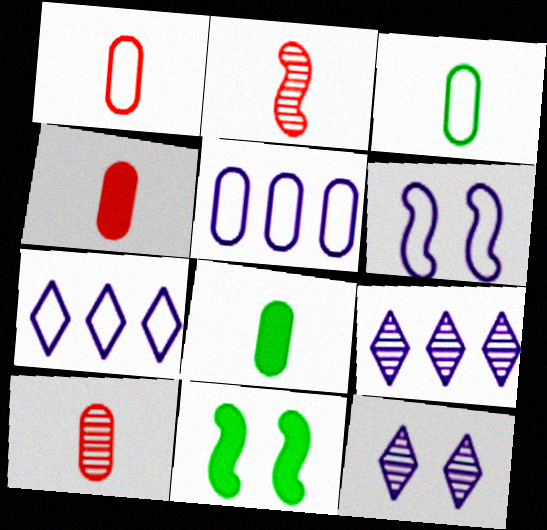[[1, 4, 10], 
[1, 9, 11], 
[7, 10, 11]]